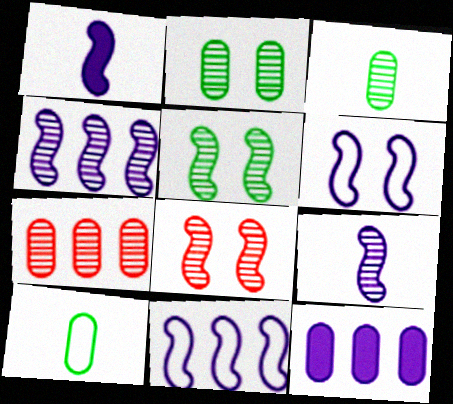[[1, 4, 6]]